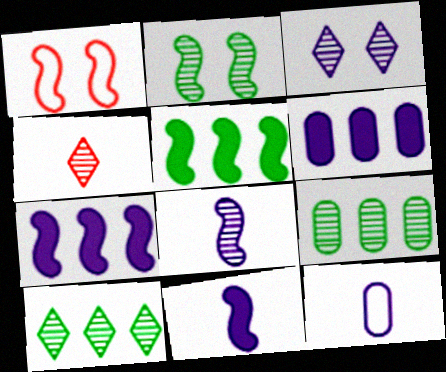[[1, 5, 8], 
[3, 4, 10], 
[3, 7, 12]]